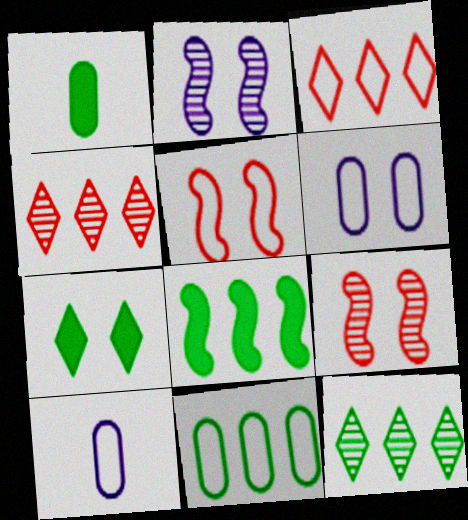[[1, 2, 3], 
[1, 7, 8], 
[6, 7, 9], 
[8, 11, 12]]